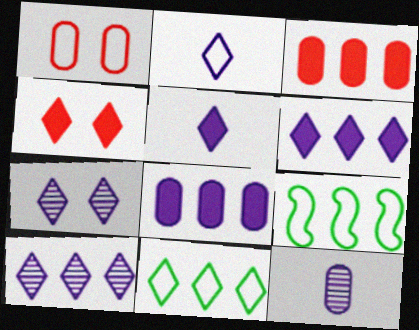[[1, 2, 9], 
[2, 6, 7], 
[3, 9, 10], 
[4, 9, 12]]